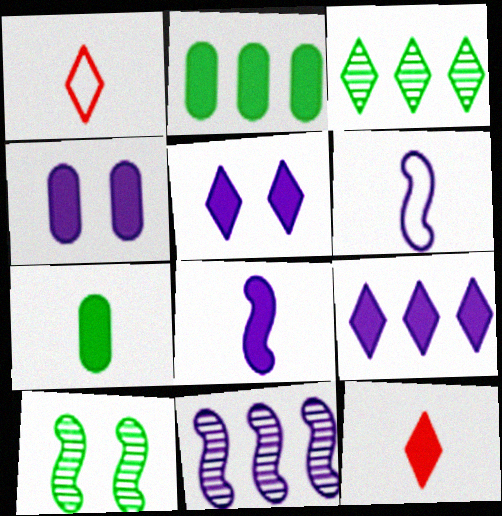[[1, 3, 5], 
[4, 8, 9], 
[7, 8, 12]]